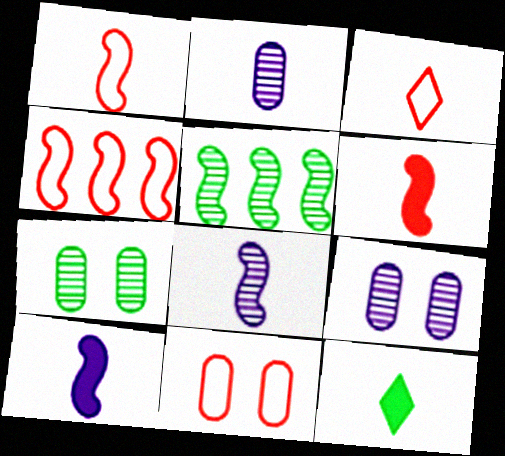[[1, 2, 12], 
[3, 4, 11], 
[4, 9, 12]]